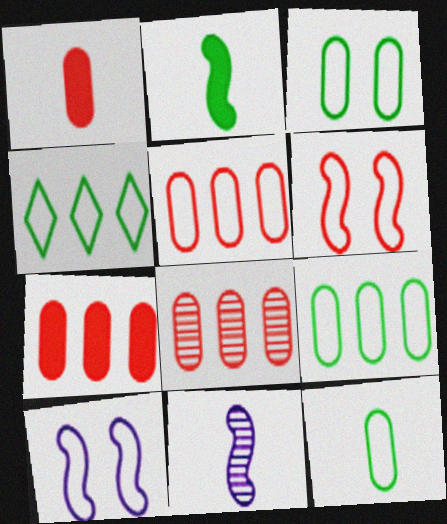[[3, 9, 12], 
[5, 7, 8]]